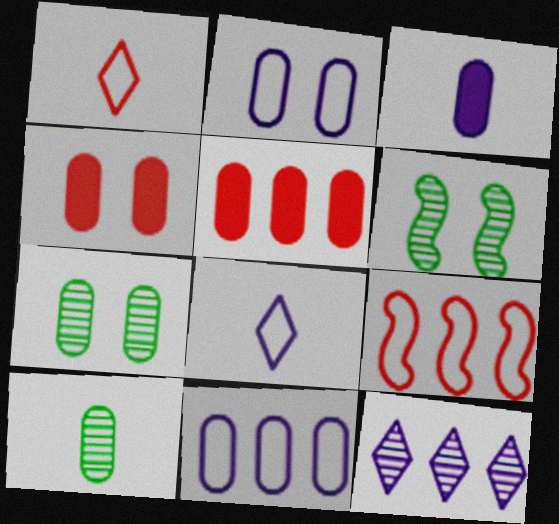[[2, 4, 7], 
[2, 5, 10], 
[4, 10, 11], 
[5, 6, 8]]